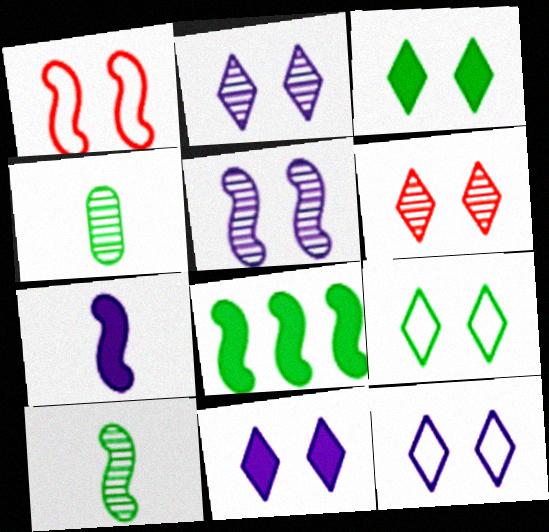[[2, 11, 12], 
[3, 6, 12], 
[4, 8, 9], 
[6, 9, 11]]